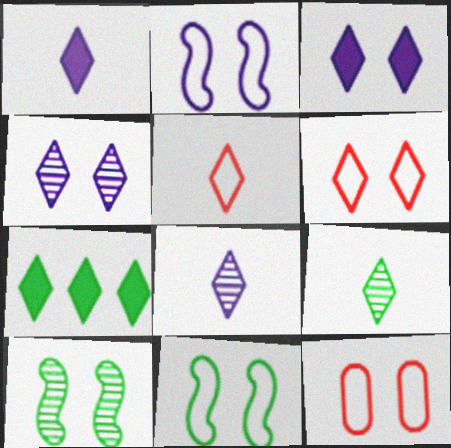[[1, 5, 9], 
[3, 10, 12], 
[4, 5, 7], 
[6, 7, 8]]